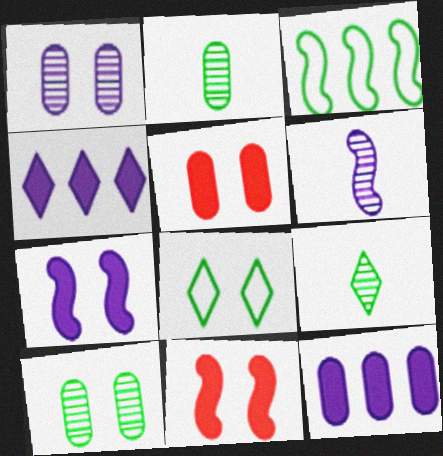[[1, 8, 11], 
[3, 6, 11]]